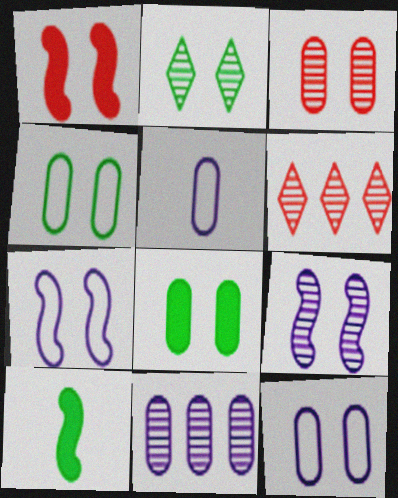[[1, 2, 12], 
[2, 3, 9], 
[3, 8, 12], 
[6, 10, 12]]